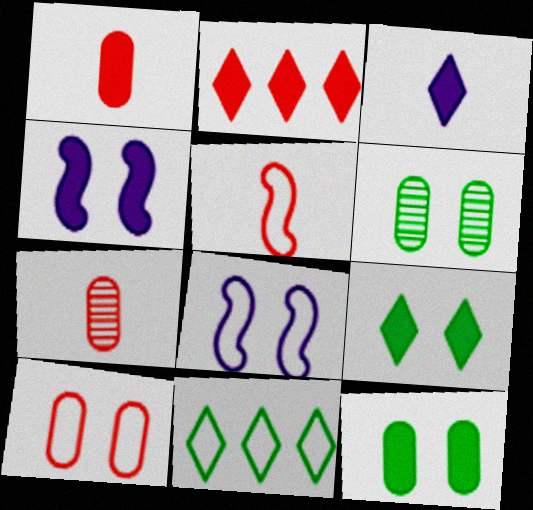[[2, 3, 9], 
[4, 7, 11]]